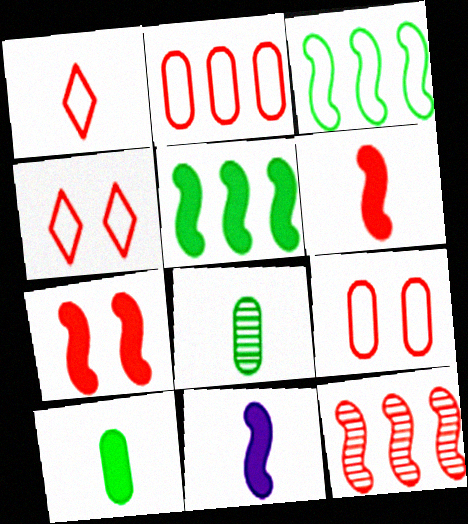[[1, 8, 11], 
[5, 7, 11]]